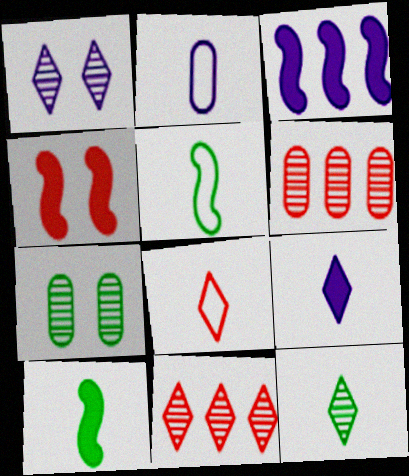[[1, 2, 3], 
[1, 11, 12], 
[2, 5, 8], 
[3, 4, 10], 
[3, 7, 8], 
[4, 6, 8], 
[8, 9, 12]]